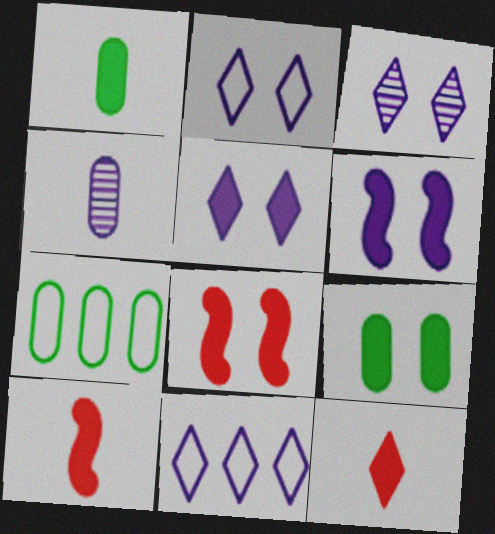[[2, 3, 5], 
[3, 7, 10], 
[4, 6, 11], 
[5, 8, 9]]